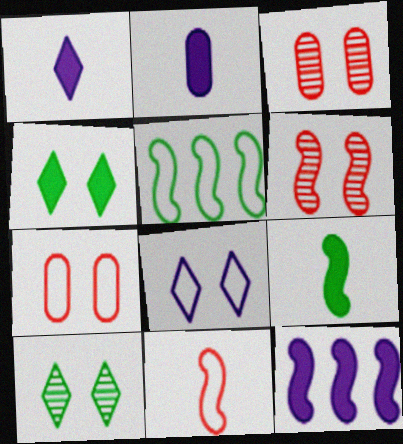[[1, 3, 5]]